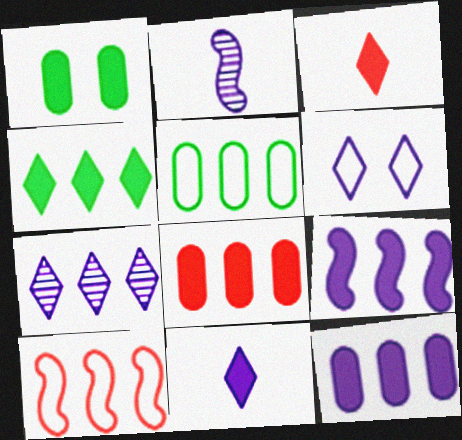[[1, 3, 9], 
[2, 6, 12], 
[4, 8, 9], 
[6, 7, 11]]